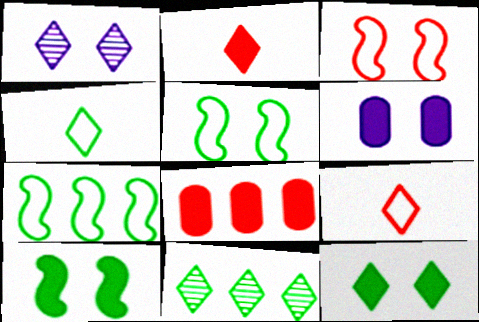[[4, 11, 12]]